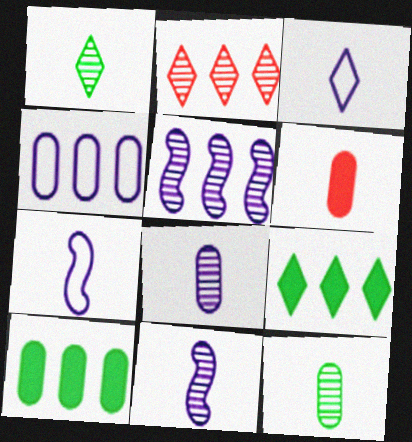[[1, 6, 7]]